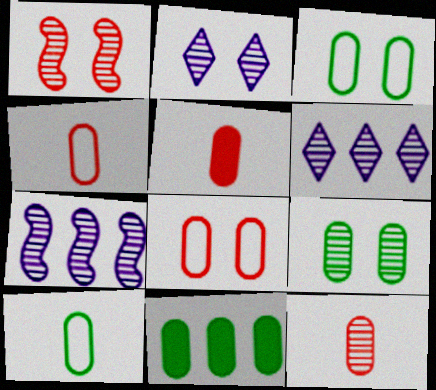[[1, 2, 9], 
[4, 5, 12], 
[9, 10, 11]]